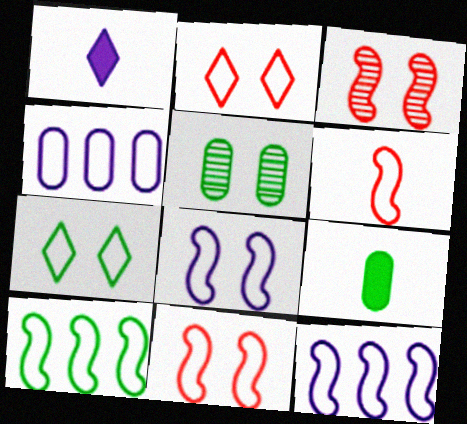[[4, 6, 7], 
[6, 8, 10]]